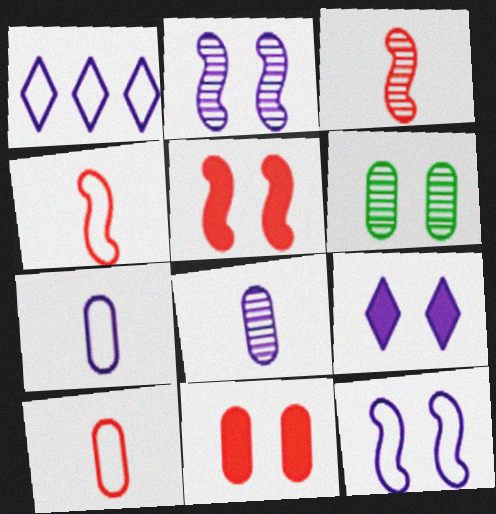[[1, 7, 12]]